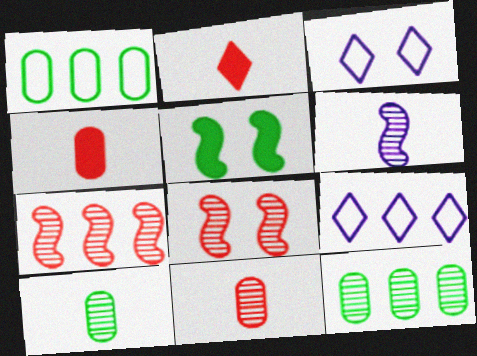[[5, 9, 11]]